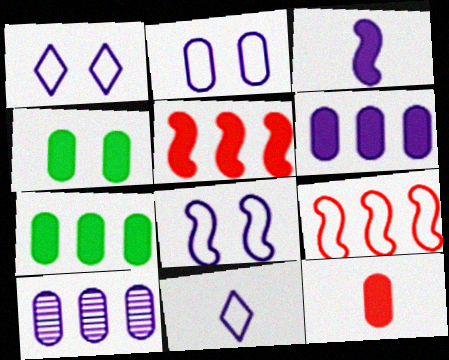[[1, 2, 8], 
[1, 3, 10], 
[4, 6, 12]]